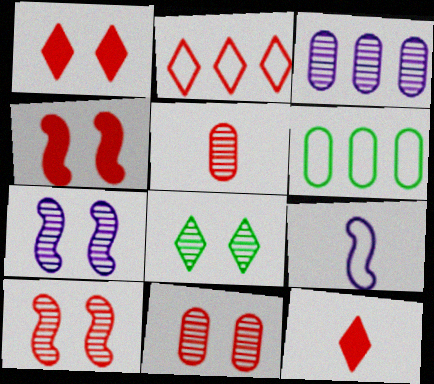[[2, 4, 5], 
[6, 7, 12], 
[7, 8, 11]]